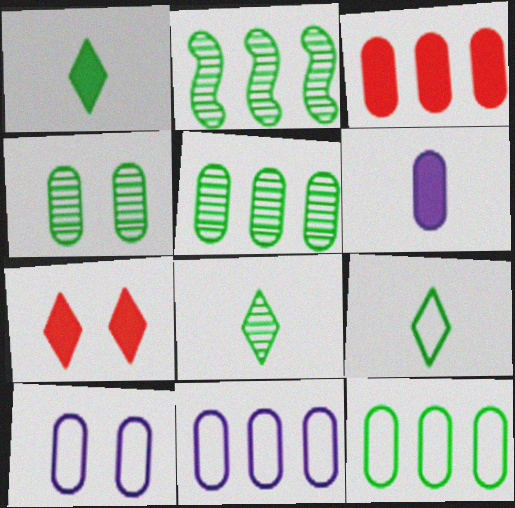[[1, 8, 9], 
[2, 4, 8], 
[3, 5, 11]]